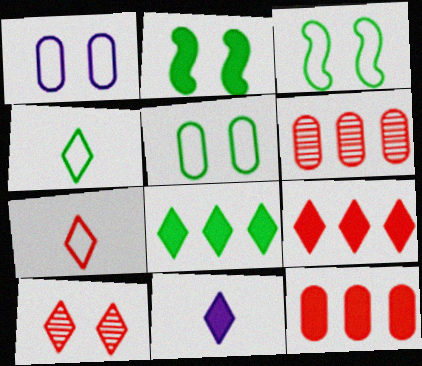[[1, 2, 10], 
[2, 11, 12], 
[3, 6, 11], 
[7, 9, 10]]